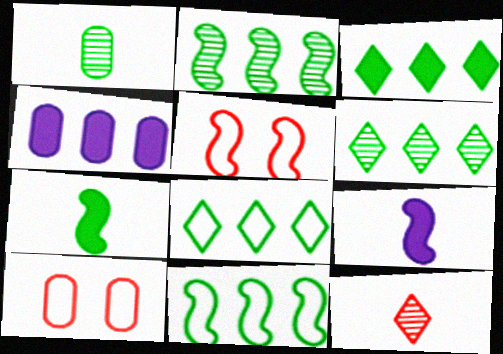[[1, 4, 10], 
[2, 5, 9], 
[3, 6, 8], 
[6, 9, 10]]